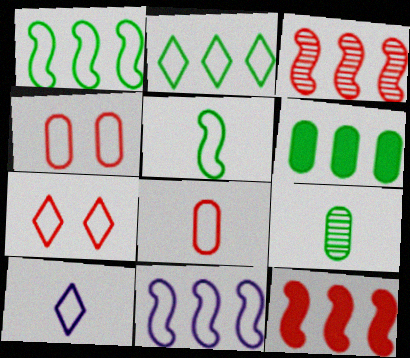[[1, 4, 10], 
[2, 7, 10], 
[5, 8, 10]]